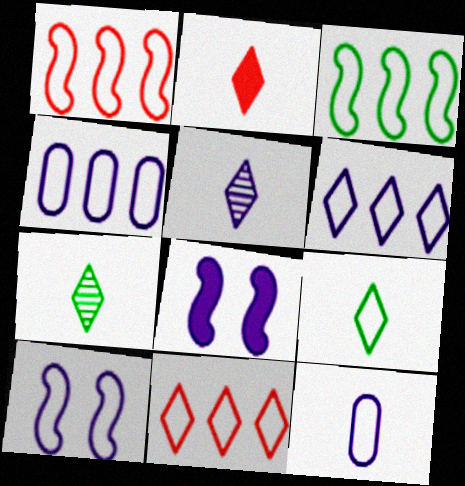[[2, 5, 9], 
[3, 4, 11], 
[4, 5, 8], 
[6, 10, 12]]